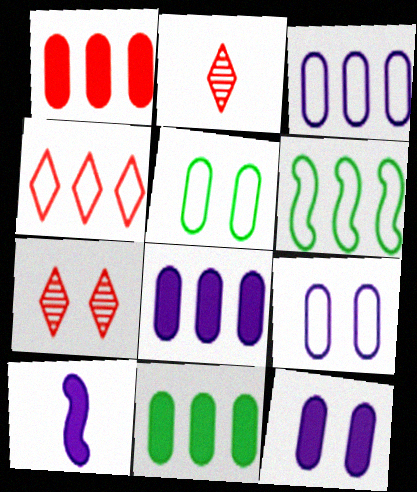[[1, 8, 11], 
[2, 6, 12], 
[3, 4, 6]]